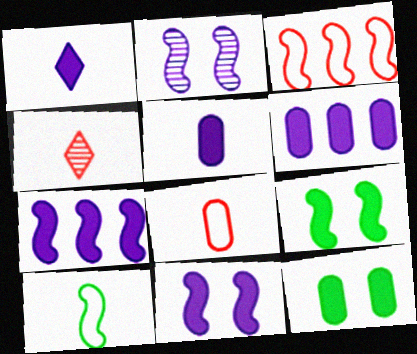[[1, 6, 11], 
[4, 5, 10]]